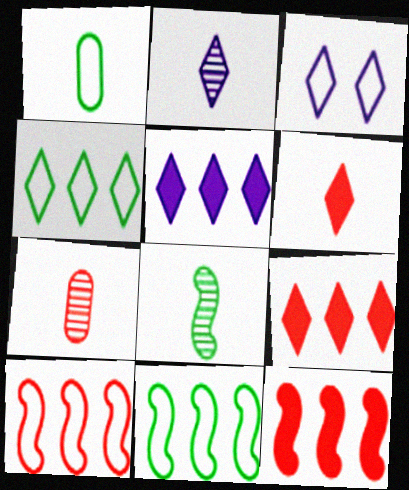[[1, 3, 10], 
[2, 3, 5], 
[2, 7, 8]]